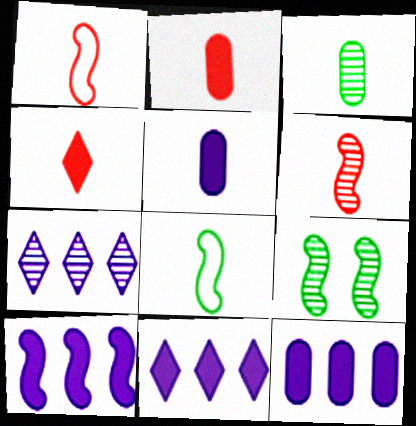[[1, 9, 10], 
[10, 11, 12]]